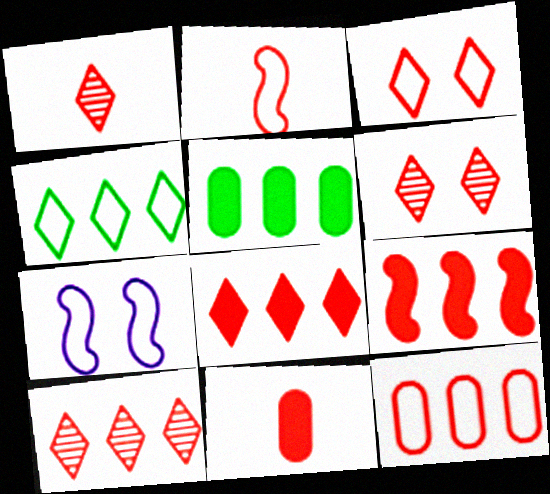[[1, 2, 11], 
[1, 3, 8], 
[1, 5, 7], 
[1, 6, 10], 
[2, 3, 12], 
[9, 10, 12]]